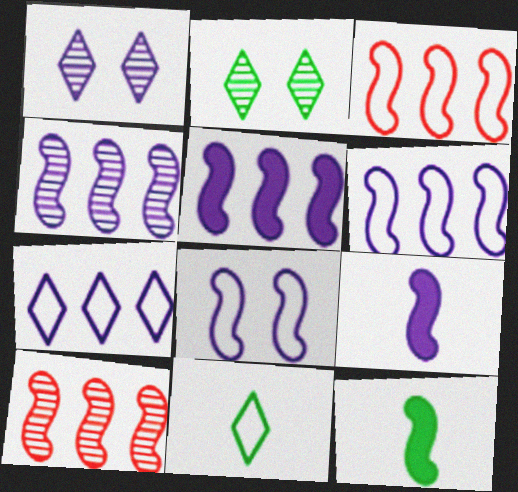[[4, 5, 6], 
[4, 8, 9], 
[8, 10, 12]]